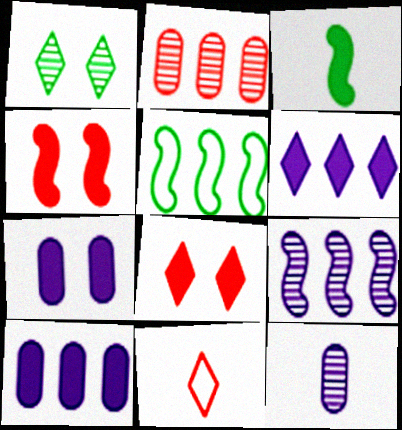[[1, 6, 11], 
[2, 4, 11], 
[2, 5, 6], 
[3, 8, 10], 
[3, 11, 12], 
[5, 8, 12]]